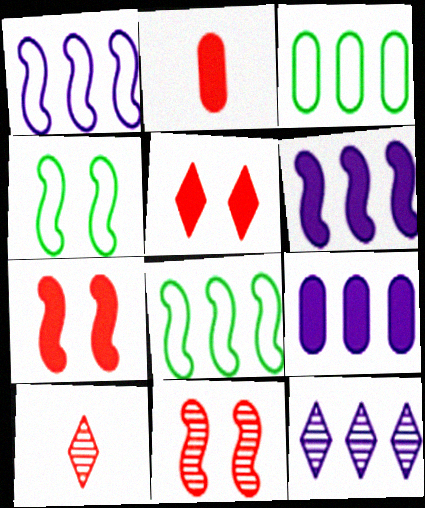[[1, 9, 12], 
[2, 4, 12], 
[4, 9, 10]]